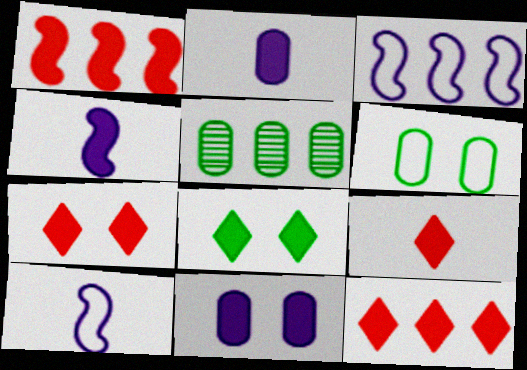[[1, 2, 8], 
[3, 5, 12], 
[5, 7, 10], 
[7, 9, 12]]